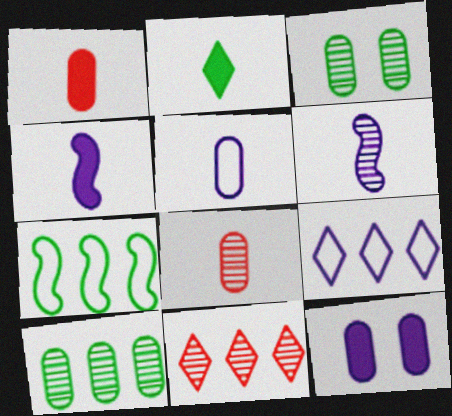[[1, 2, 4], 
[2, 3, 7], 
[3, 6, 11], 
[6, 9, 12]]